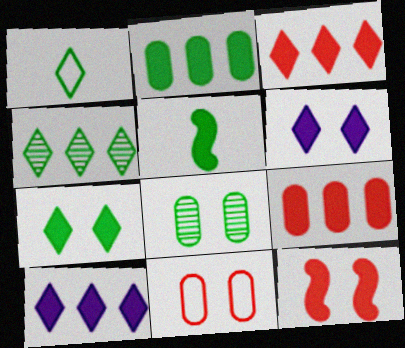[[1, 4, 7], 
[2, 5, 7], 
[5, 6, 9]]